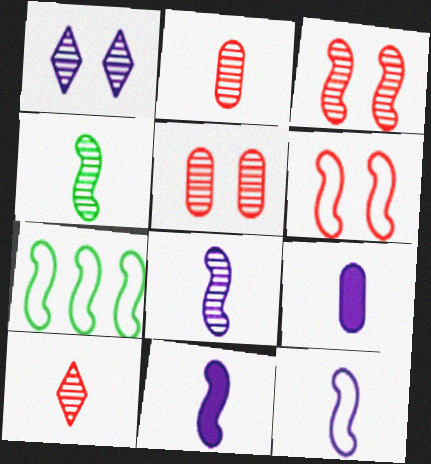[[3, 7, 11], 
[6, 7, 12], 
[8, 11, 12]]